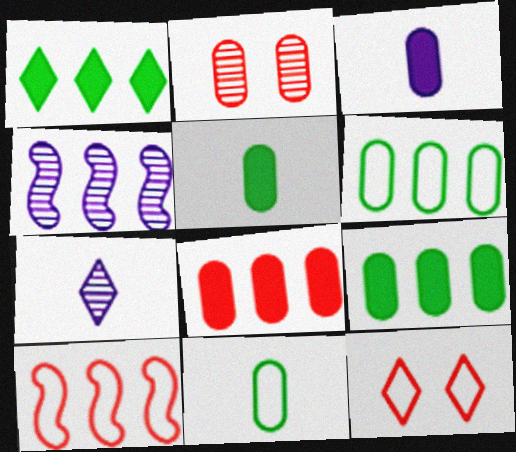[[1, 7, 12], 
[2, 3, 6], 
[4, 5, 12]]